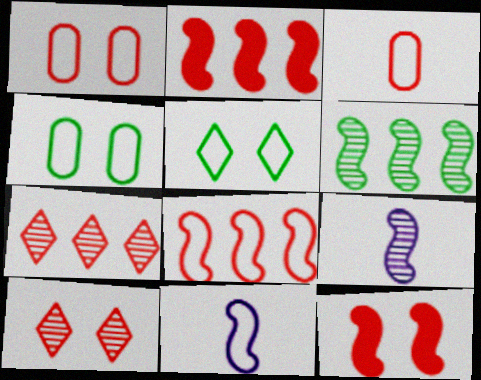[[1, 10, 12], 
[2, 3, 10], 
[3, 7, 12], 
[6, 11, 12]]